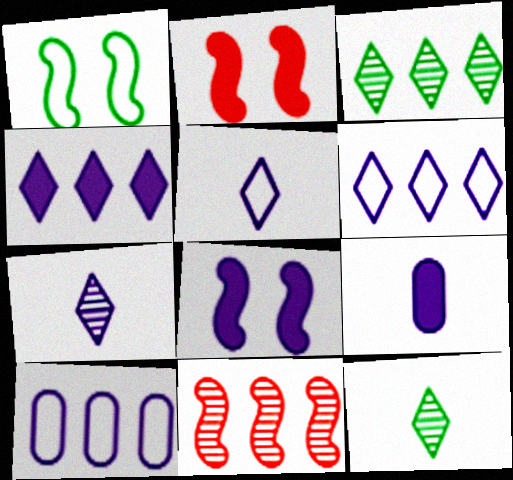[[2, 10, 12], 
[4, 8, 9], 
[7, 8, 10]]